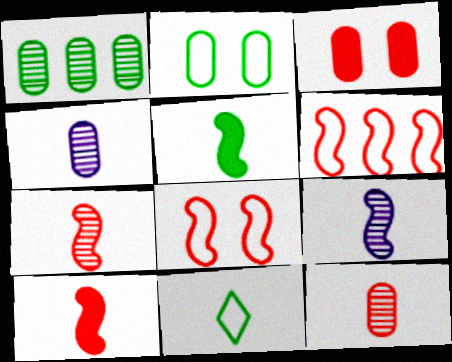[[4, 10, 11]]